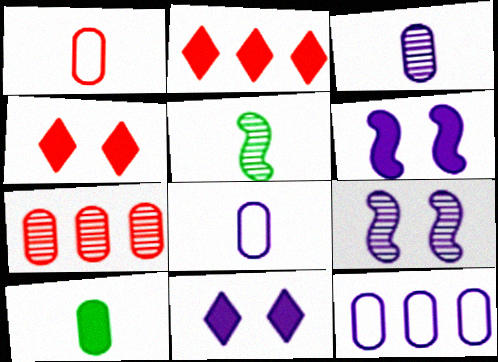[[1, 3, 10], 
[2, 6, 10], 
[4, 5, 12]]